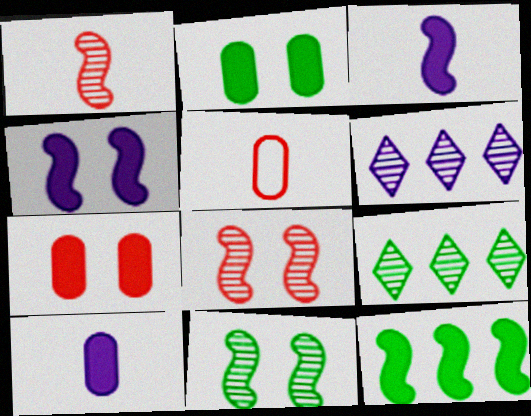[[4, 5, 9]]